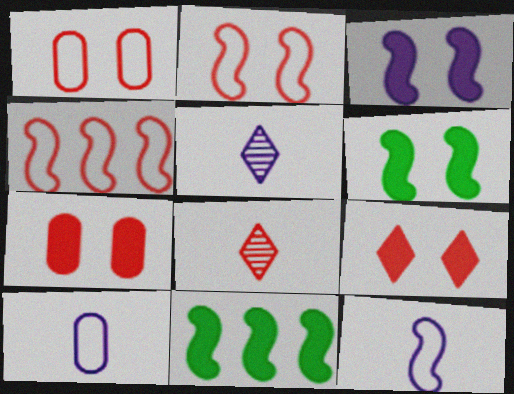[[1, 5, 11], 
[4, 7, 8]]